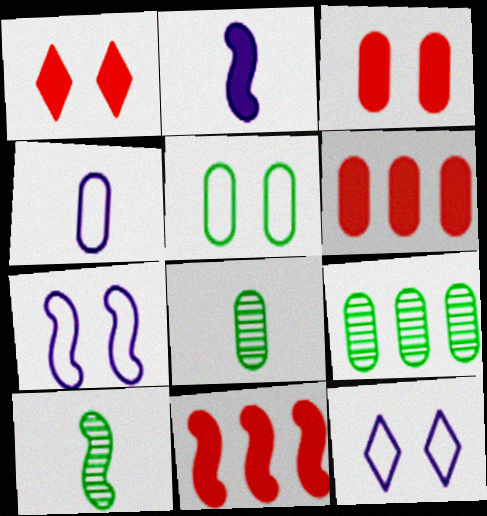[[3, 4, 9], 
[6, 10, 12], 
[7, 10, 11], 
[8, 11, 12]]